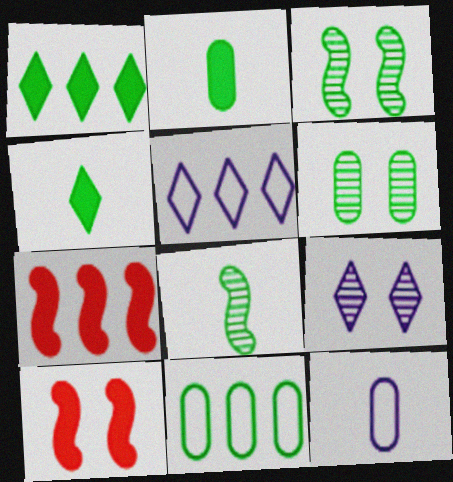[[2, 6, 11], 
[3, 4, 11]]